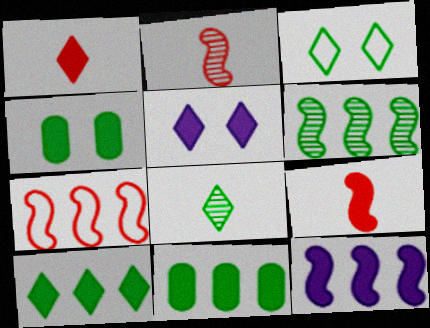[[1, 4, 12], 
[1, 5, 10], 
[3, 8, 10], 
[5, 9, 11], 
[6, 7, 12]]